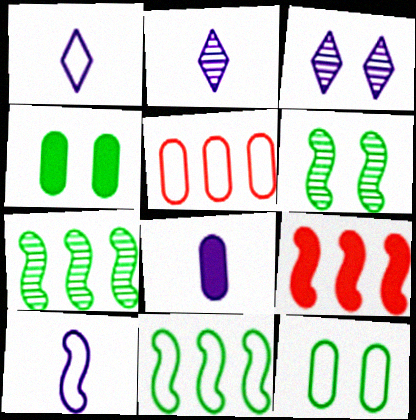[[2, 8, 10], 
[2, 9, 12], 
[6, 9, 10]]